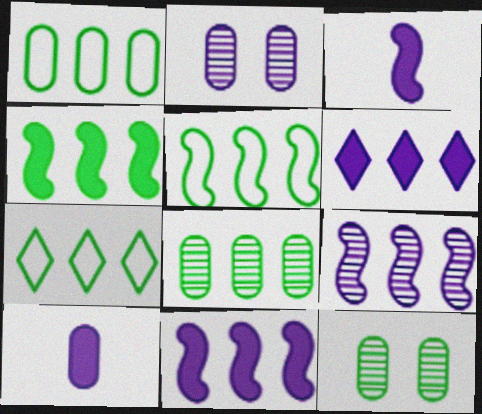[[1, 5, 7], 
[4, 7, 8]]